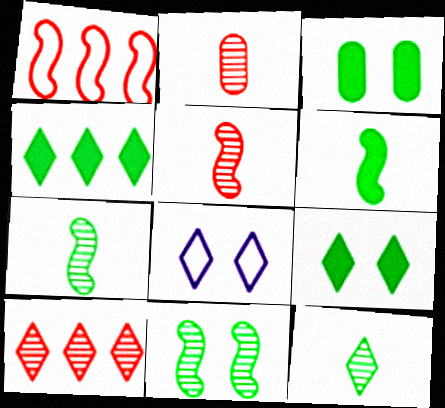[[3, 4, 6]]